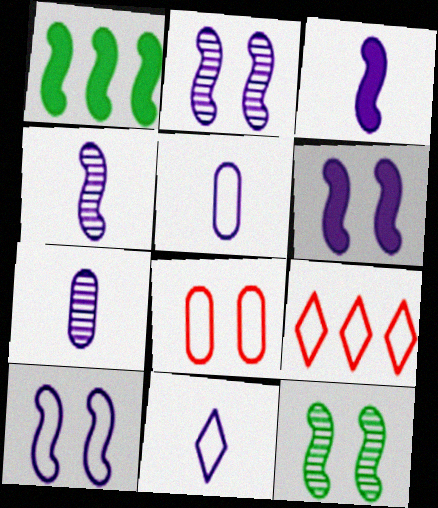[[2, 6, 10], 
[3, 7, 11]]